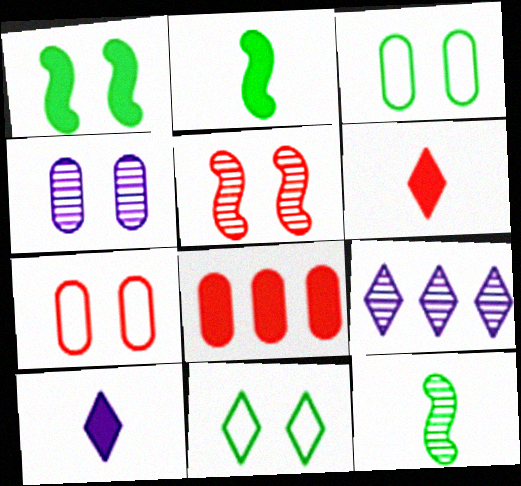[[1, 8, 10], 
[2, 7, 9], 
[6, 9, 11]]